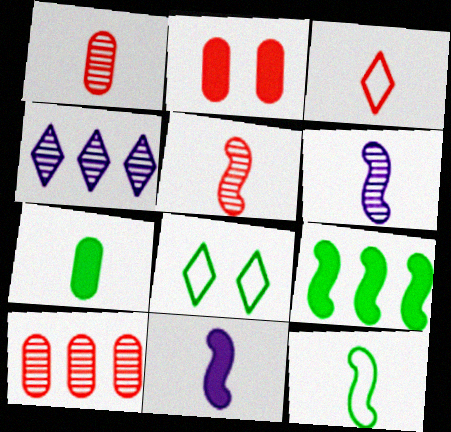[[2, 4, 12], 
[3, 6, 7], 
[5, 11, 12], 
[8, 10, 11]]